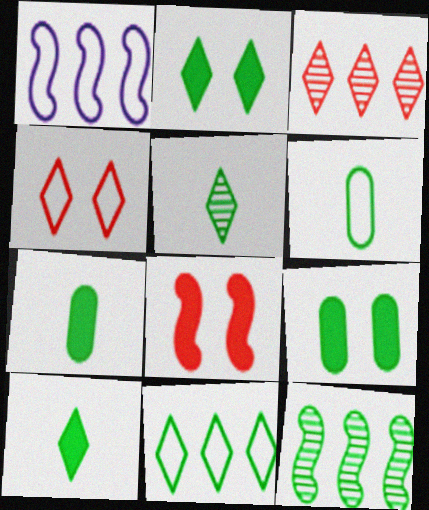[[1, 4, 6], 
[2, 5, 11], 
[2, 6, 12]]